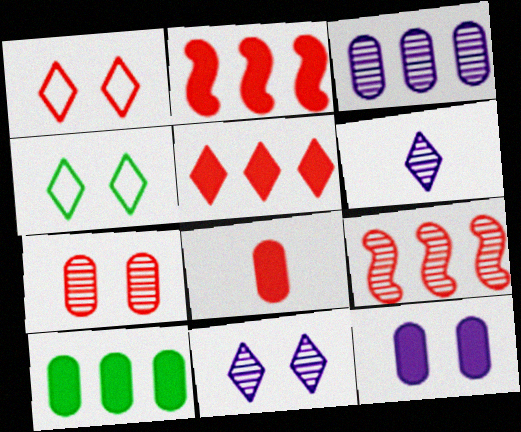[[1, 8, 9], 
[4, 5, 6], 
[8, 10, 12]]